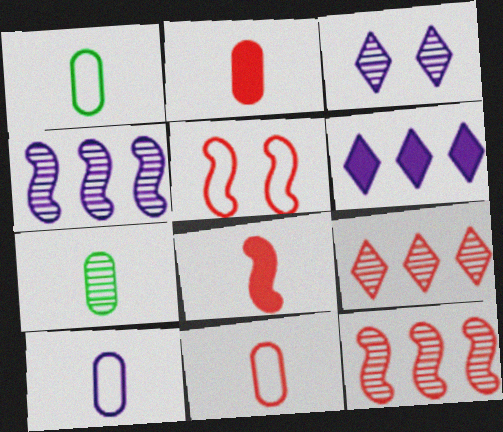[[1, 10, 11], 
[2, 5, 9], 
[2, 7, 10], 
[3, 7, 12], 
[5, 6, 7], 
[5, 8, 12]]